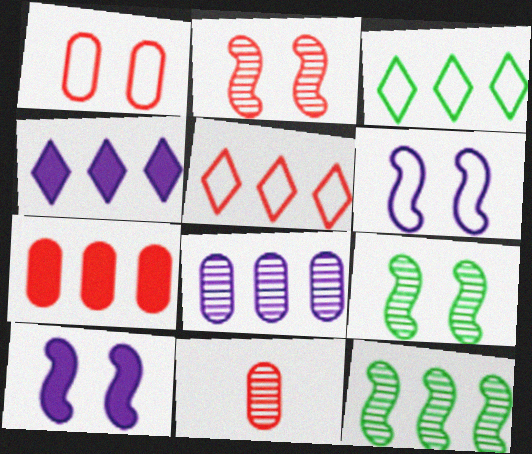[[1, 7, 11], 
[3, 10, 11]]